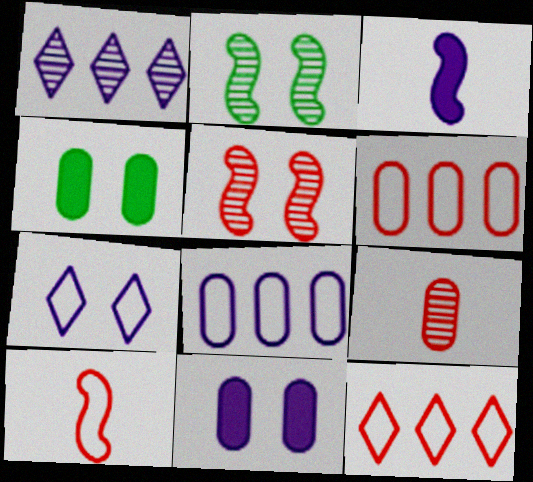[[1, 2, 9], 
[1, 4, 10], 
[4, 5, 7], 
[4, 8, 9]]